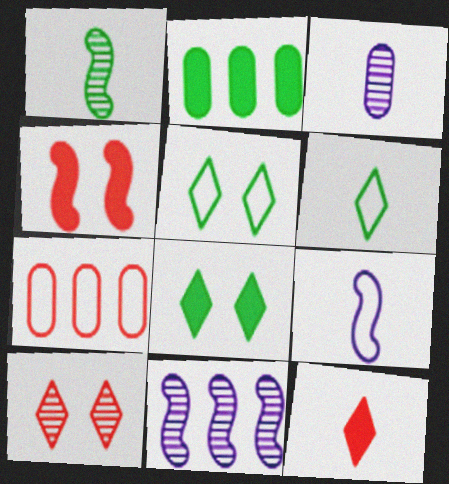[[1, 2, 5], 
[2, 9, 10], 
[5, 7, 9]]